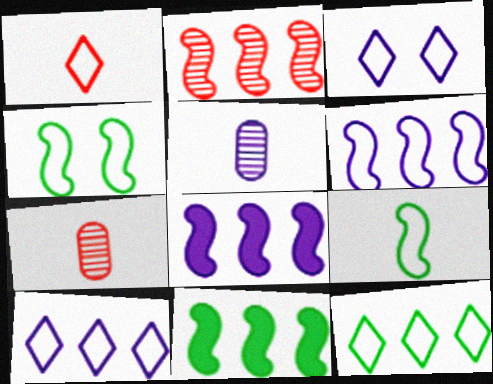[[1, 3, 12], 
[2, 6, 11], 
[3, 5, 8], 
[3, 7, 11]]